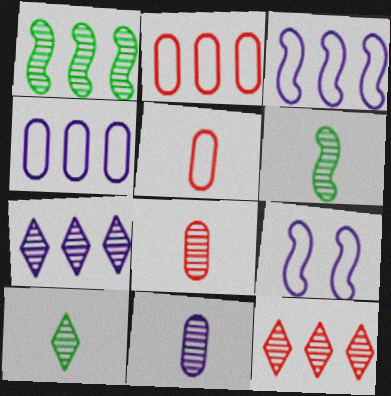[]